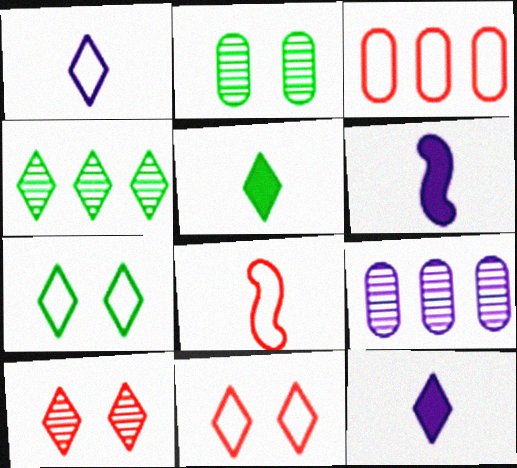[[3, 8, 11], 
[4, 5, 7], 
[4, 11, 12]]